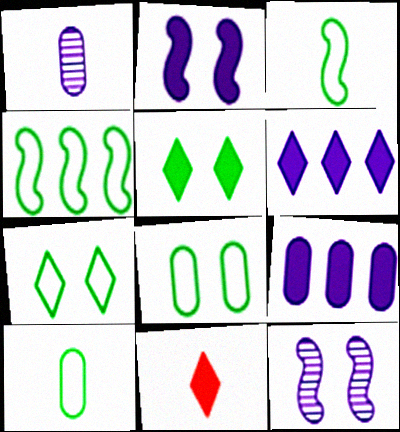[[1, 3, 11], 
[4, 7, 10], 
[5, 6, 11]]